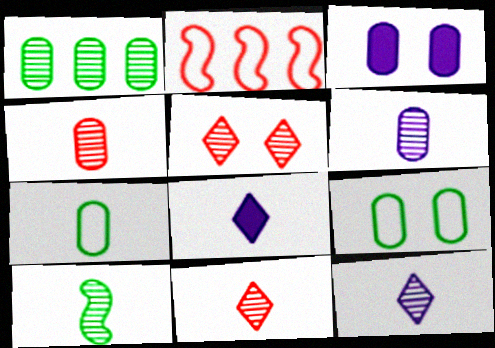[[4, 10, 12], 
[6, 10, 11]]